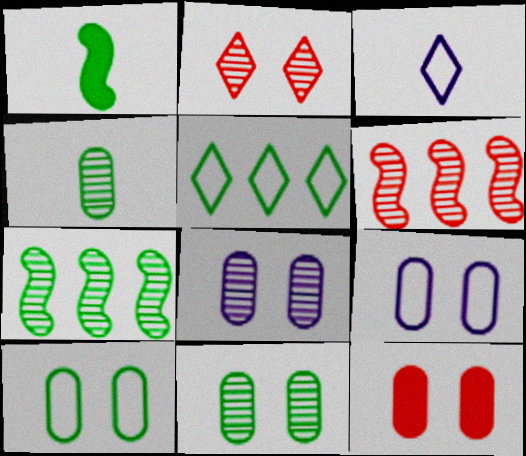[[1, 5, 11], 
[3, 7, 12], 
[8, 10, 12], 
[9, 11, 12]]